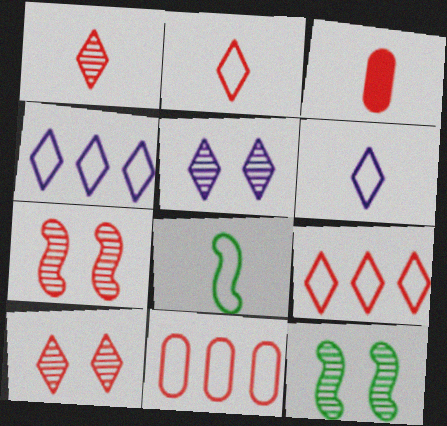[[3, 4, 12], 
[3, 7, 9]]